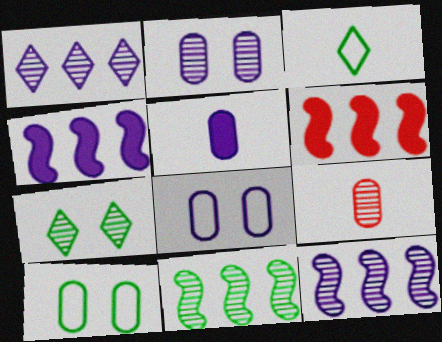[[2, 3, 6], 
[7, 9, 12]]